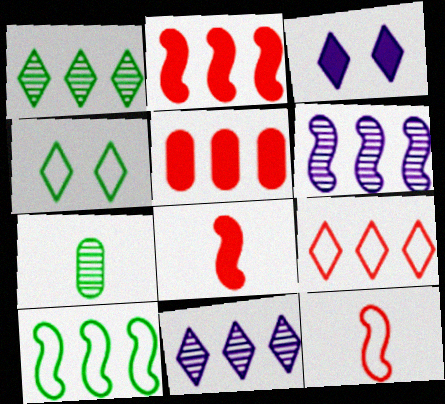[[2, 6, 10], 
[5, 10, 11]]